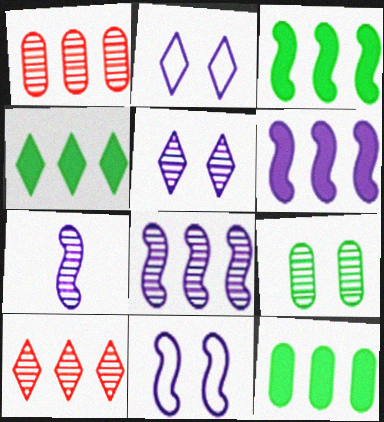[[3, 4, 12], 
[6, 7, 11], 
[7, 9, 10]]